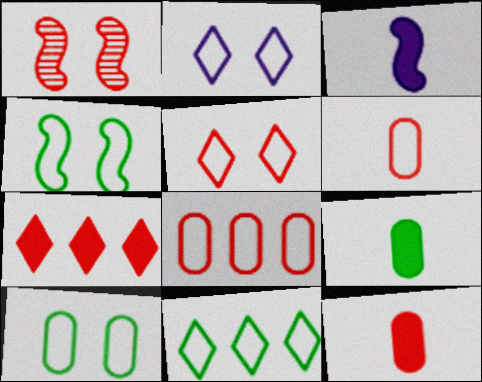[[1, 6, 7]]